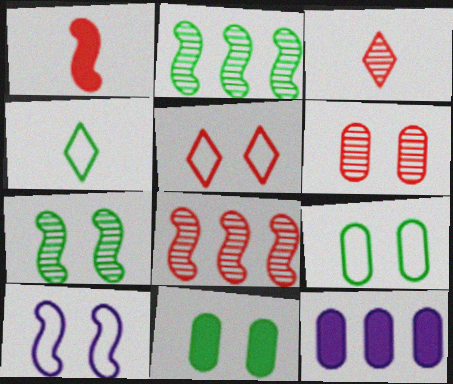[[1, 2, 10], 
[2, 4, 11], 
[3, 6, 8], 
[5, 9, 10]]